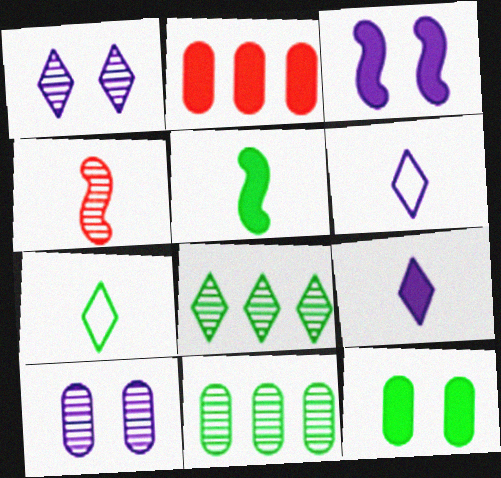[[1, 4, 11], 
[4, 8, 10]]